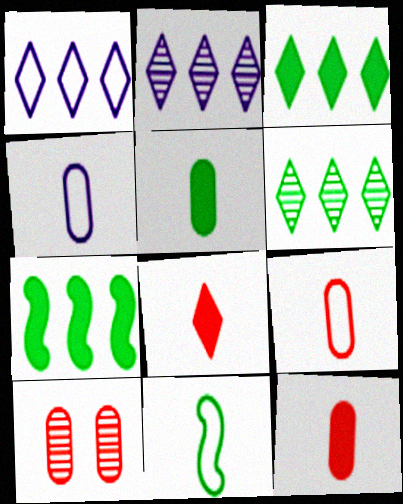[]